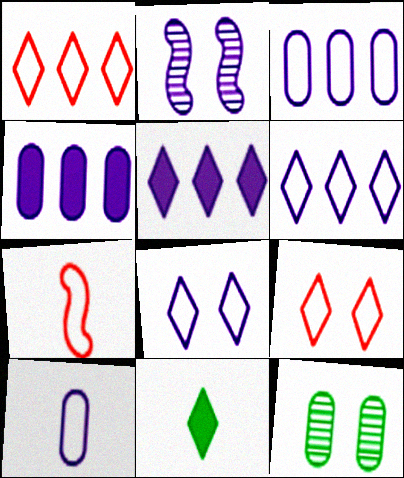[[2, 5, 10], 
[5, 7, 12]]